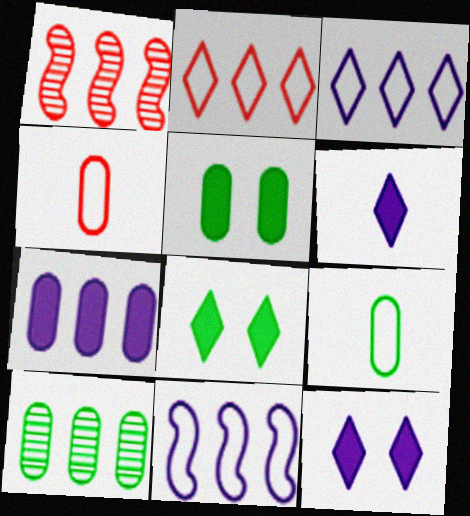[[1, 9, 12], 
[5, 9, 10]]